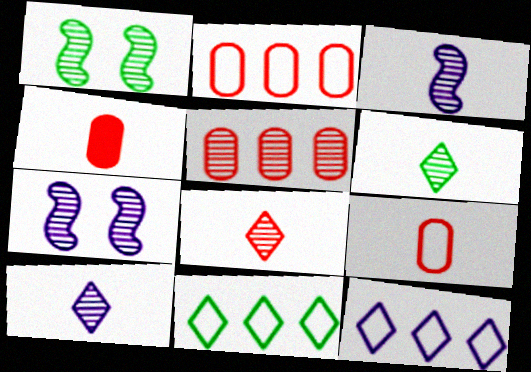[[1, 4, 12], 
[1, 5, 10], 
[4, 7, 11], 
[5, 6, 7], 
[6, 8, 10]]